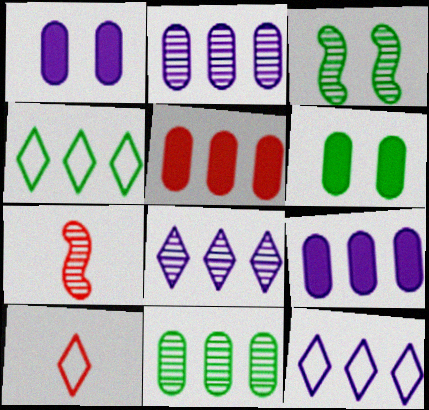[[1, 4, 7], 
[3, 9, 10], 
[6, 7, 12]]